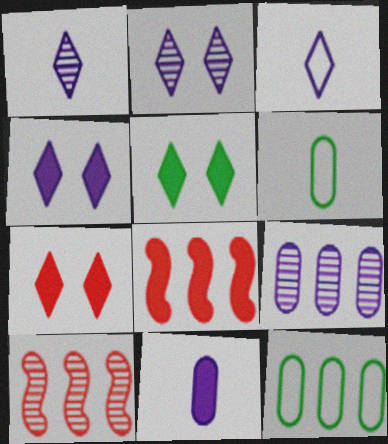[[2, 6, 8], 
[4, 5, 7], 
[4, 6, 10], 
[5, 8, 11]]